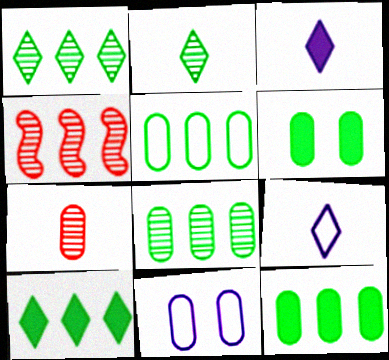[[4, 6, 9], 
[5, 8, 12], 
[7, 11, 12]]